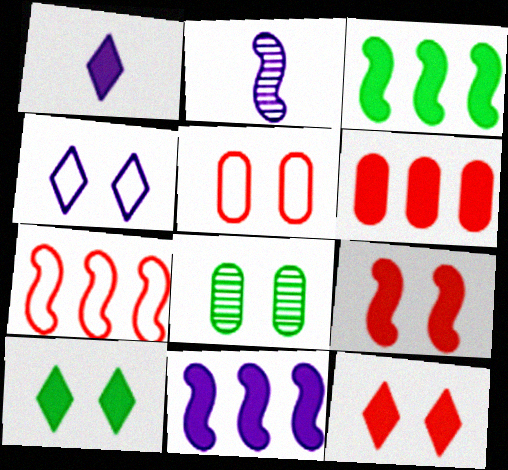[[1, 7, 8], 
[4, 8, 9]]